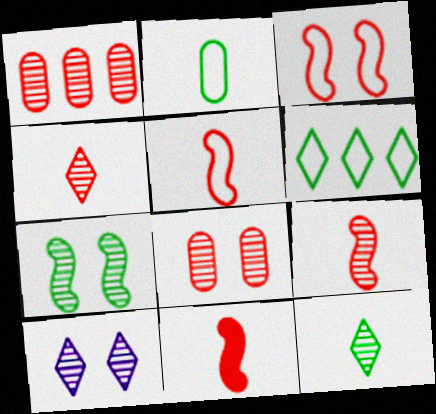[[5, 9, 11], 
[7, 8, 10]]